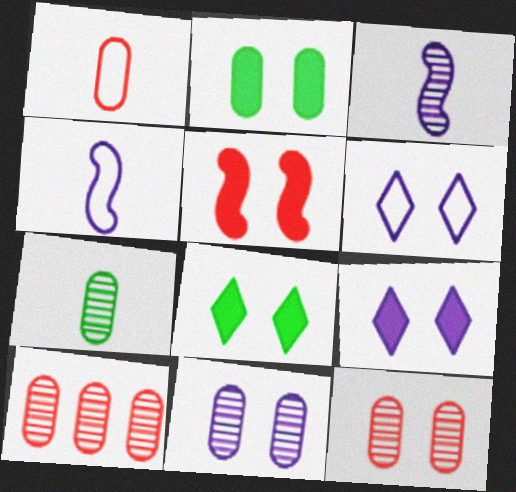[[2, 5, 9], 
[4, 8, 10], 
[7, 10, 11]]